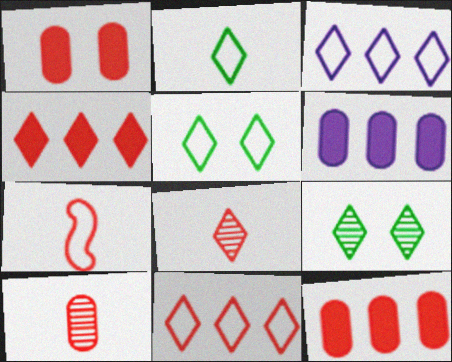[[6, 7, 9]]